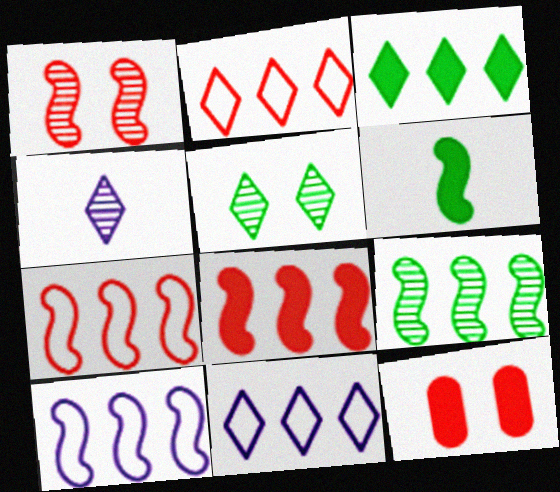[[1, 6, 10], 
[8, 9, 10]]